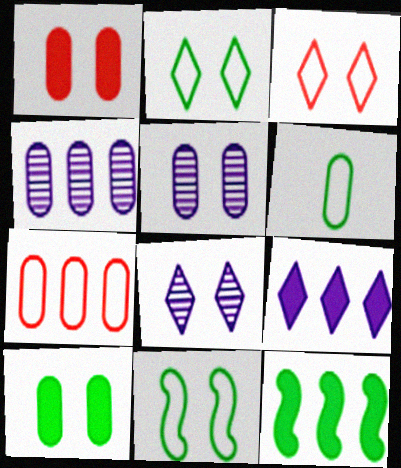[[1, 4, 6], 
[1, 8, 11]]